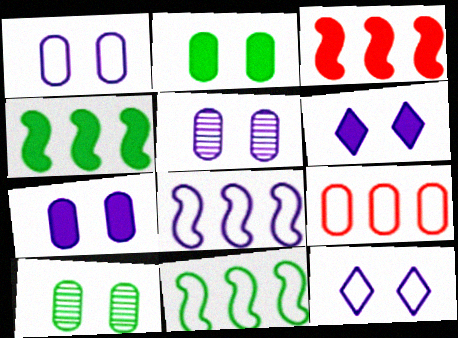[[1, 5, 7]]